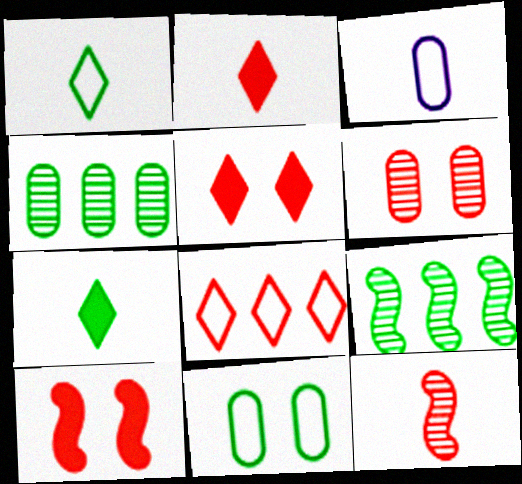[[3, 5, 9], 
[3, 7, 12], 
[7, 9, 11]]